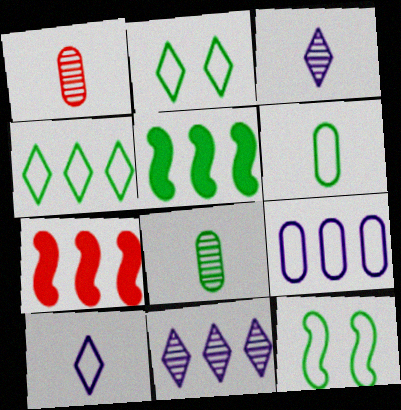[[2, 5, 8], 
[4, 6, 12]]